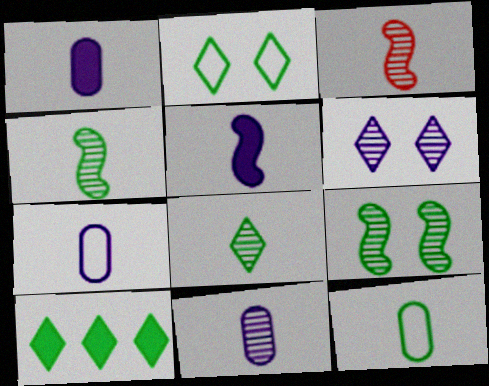[[1, 7, 11], 
[2, 8, 10], 
[3, 8, 11], 
[9, 10, 12]]